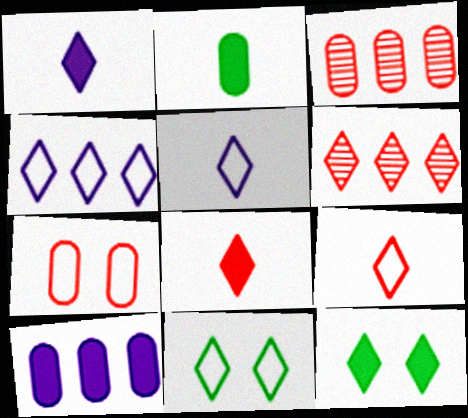[[1, 6, 11], 
[4, 9, 11], 
[5, 6, 12]]